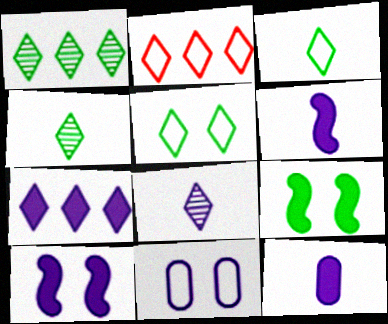[[1, 2, 7], 
[7, 10, 12]]